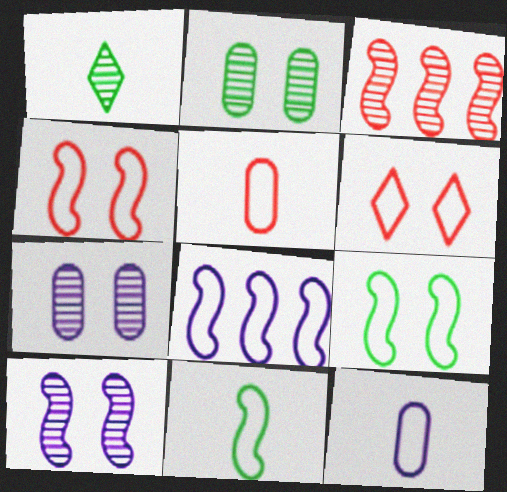[[1, 3, 7], 
[4, 8, 11]]